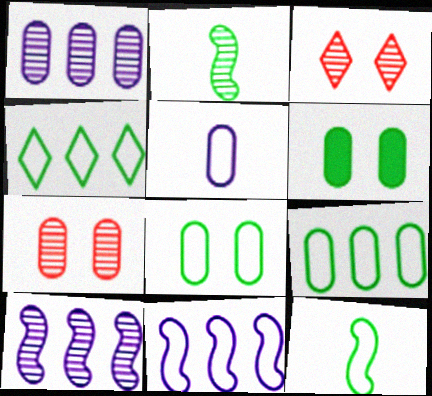[[1, 2, 3], 
[2, 4, 6], 
[4, 8, 12]]